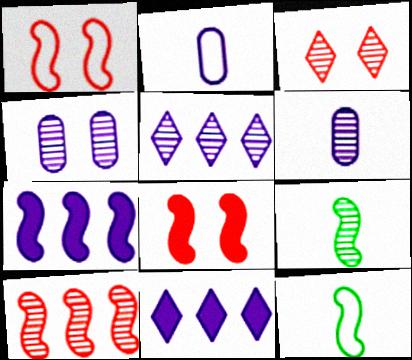[[1, 7, 9]]